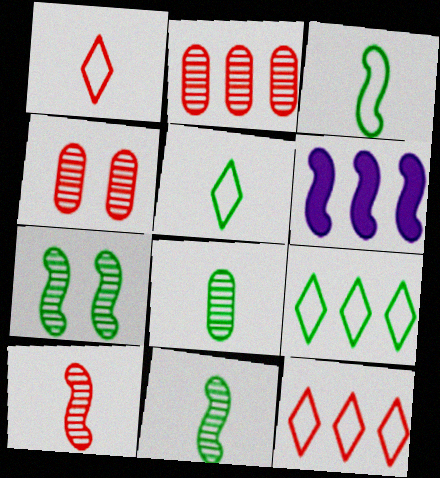[[2, 6, 9], 
[4, 5, 6]]